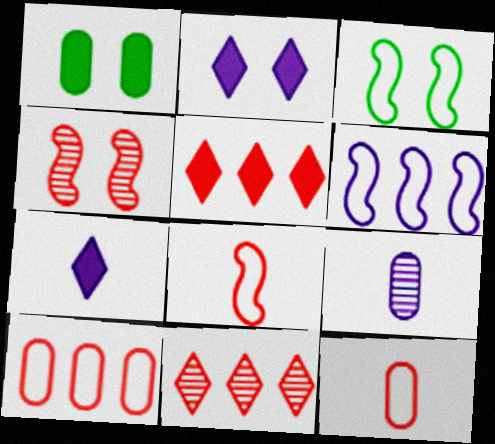[[1, 9, 10], 
[2, 6, 9], 
[3, 5, 9], 
[3, 6, 8], 
[4, 5, 12]]